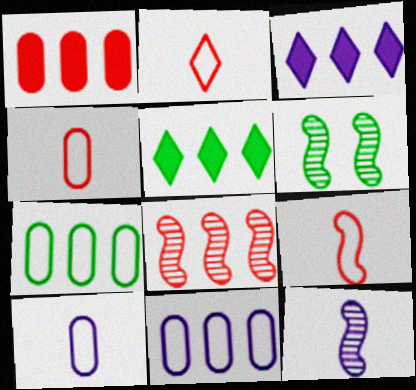[[2, 4, 9], 
[3, 4, 6], 
[3, 7, 8], 
[5, 8, 11], 
[6, 8, 12]]